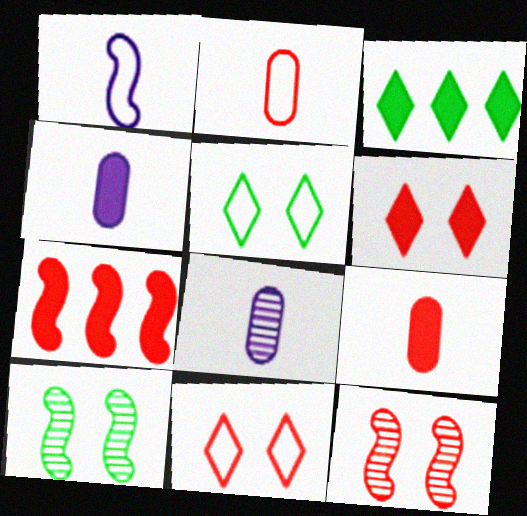[[1, 7, 10], 
[5, 7, 8], 
[6, 7, 9]]